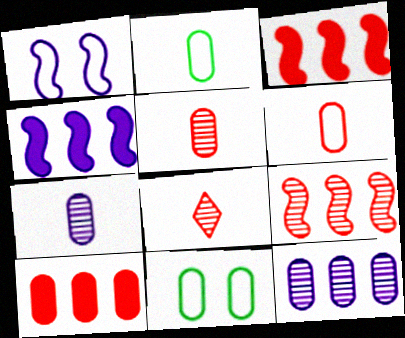[[4, 8, 11], 
[7, 10, 11]]